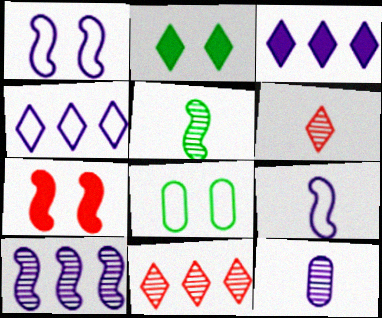[[1, 3, 12], 
[2, 4, 6], 
[5, 6, 12]]